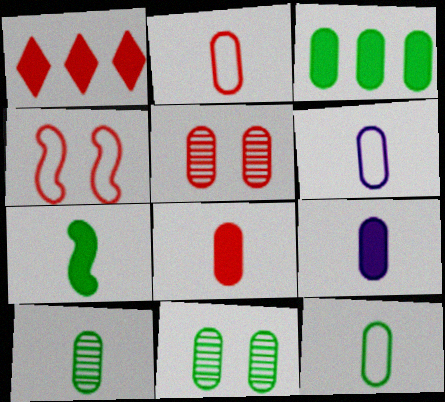[[2, 6, 12], 
[2, 9, 10], 
[3, 5, 6], 
[3, 11, 12], 
[6, 8, 10]]